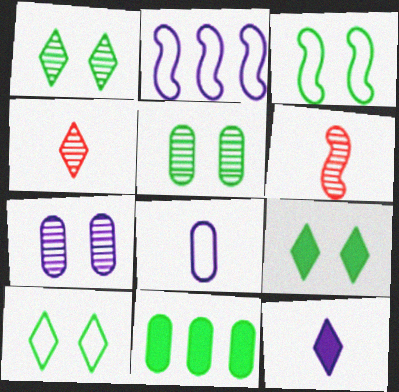[[1, 9, 10], 
[2, 7, 12], 
[3, 5, 9]]